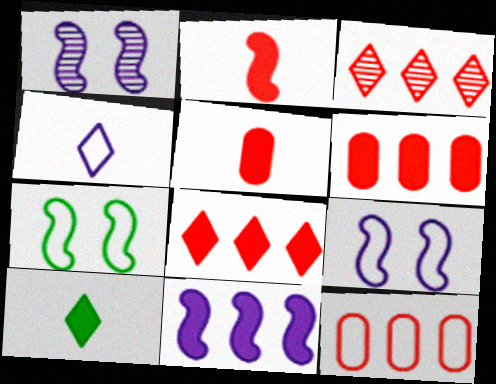[[1, 10, 12], 
[4, 7, 12]]